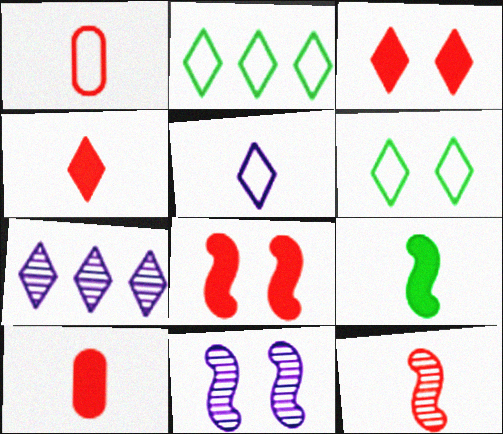[[1, 4, 12], 
[2, 10, 11], 
[4, 6, 7]]